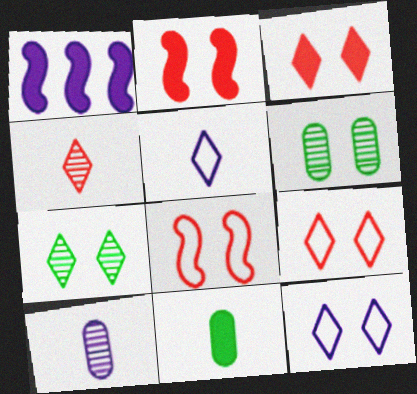[[1, 3, 11], 
[1, 10, 12], 
[2, 6, 12], 
[3, 7, 12]]